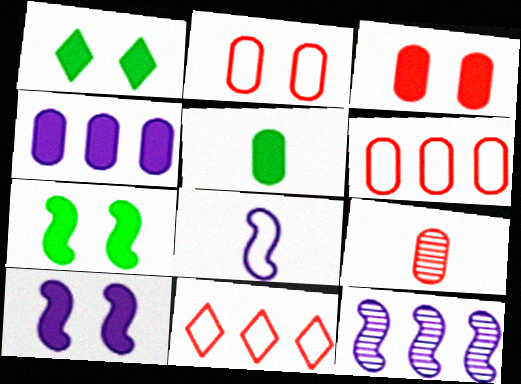[[1, 3, 10], 
[3, 4, 5], 
[3, 6, 9], 
[8, 10, 12]]